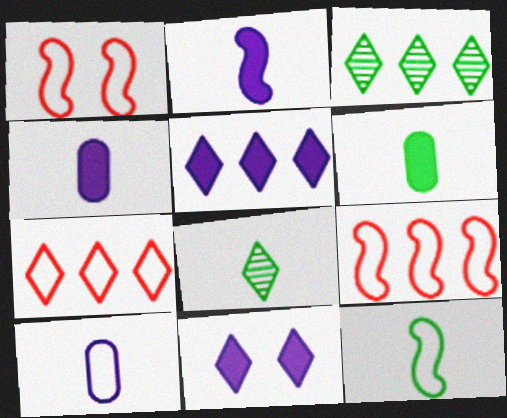[[1, 3, 4], 
[3, 5, 7], 
[6, 8, 12], 
[7, 8, 11]]